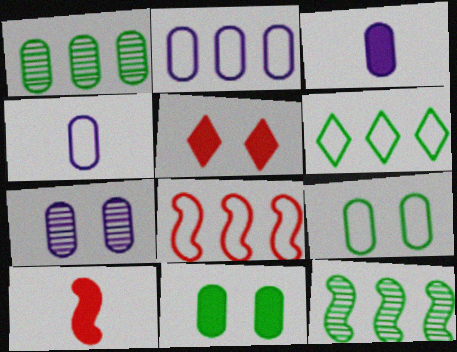[[2, 3, 7], 
[2, 6, 8], 
[4, 5, 12], 
[6, 7, 10]]